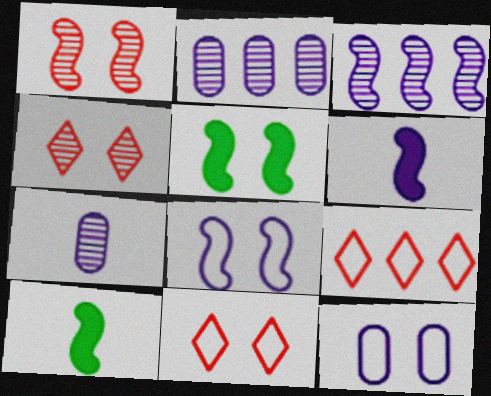[[1, 5, 8], 
[2, 10, 11], 
[3, 6, 8], 
[4, 5, 12], 
[5, 7, 9]]